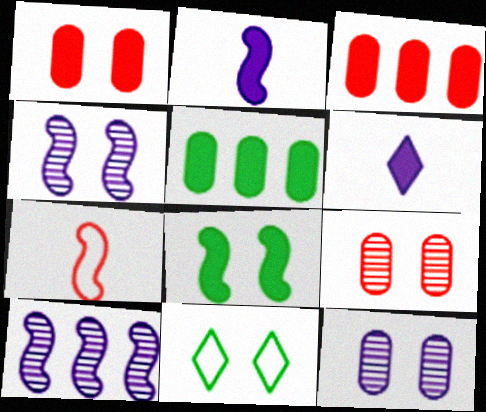[[1, 4, 11], 
[3, 6, 8], 
[7, 8, 10]]